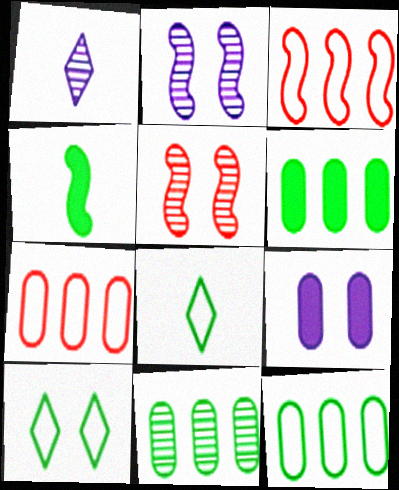[[1, 5, 11], 
[2, 3, 4], 
[4, 10, 11], 
[5, 9, 10], 
[6, 11, 12]]